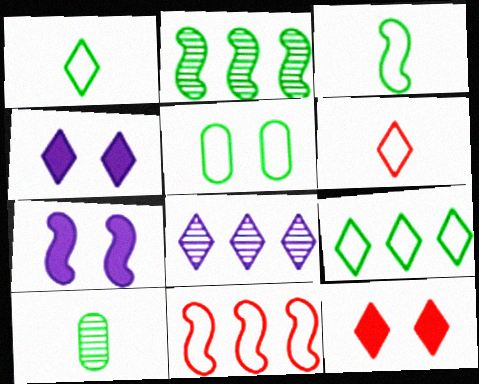[[1, 8, 12], 
[3, 5, 9], 
[4, 10, 11]]